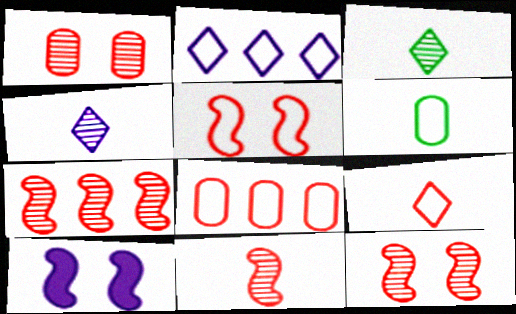[[2, 5, 6], 
[3, 8, 10], 
[5, 8, 9], 
[7, 11, 12]]